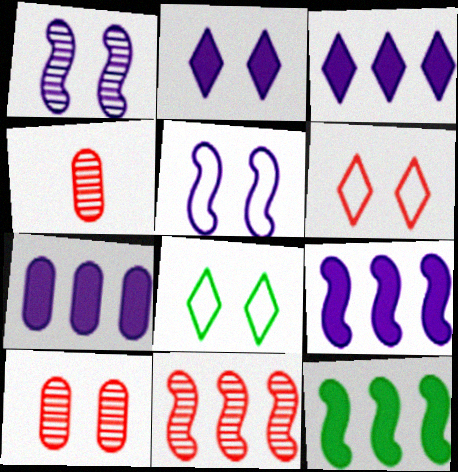[[3, 7, 9], 
[4, 8, 9]]